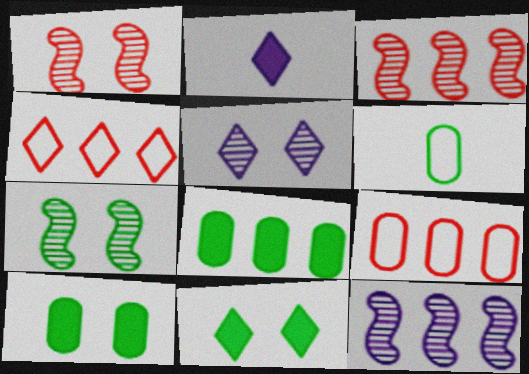[[2, 7, 9], 
[4, 8, 12]]